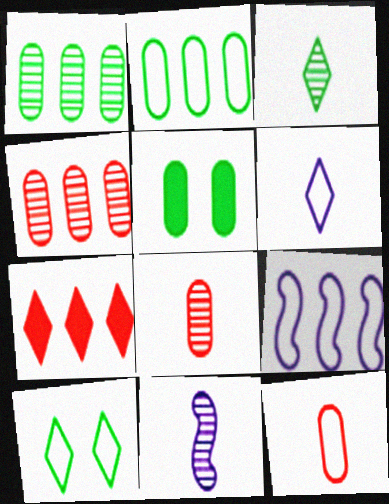[[1, 7, 9], 
[3, 8, 11], 
[9, 10, 12]]